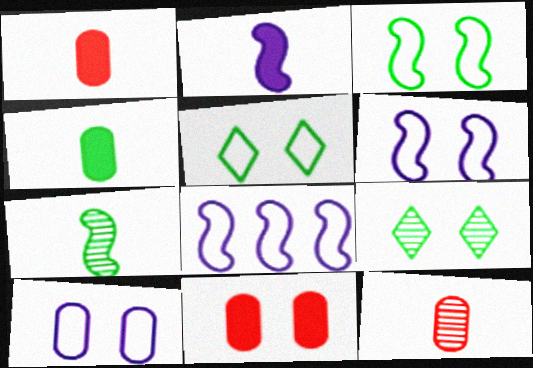[[1, 8, 9], 
[6, 9, 11]]